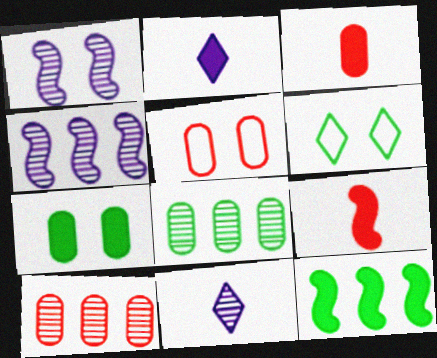[[3, 4, 6], 
[3, 5, 10], 
[5, 11, 12]]